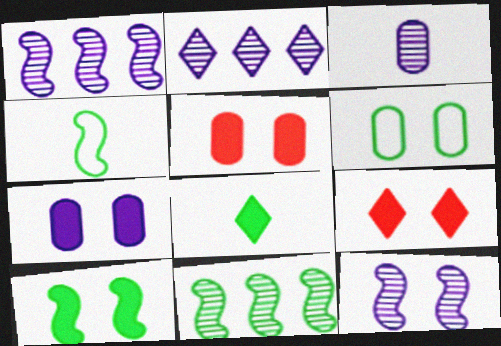[[2, 3, 12], 
[2, 4, 5], 
[4, 10, 11], 
[6, 8, 11], 
[6, 9, 12], 
[7, 9, 10]]